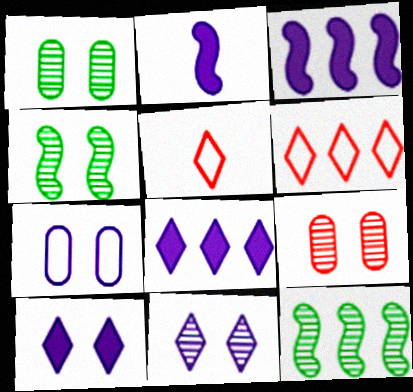[[1, 2, 6], 
[1, 3, 5], 
[4, 9, 11]]